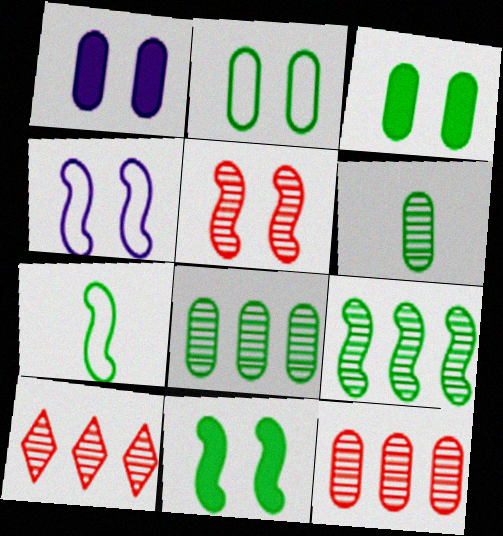[[1, 7, 10], 
[4, 5, 11], 
[7, 9, 11]]